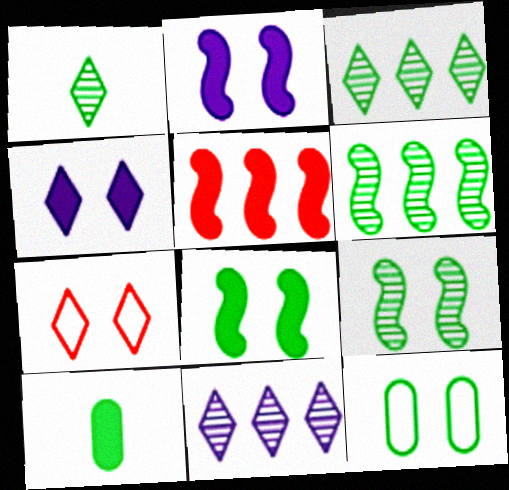[[4, 5, 10]]